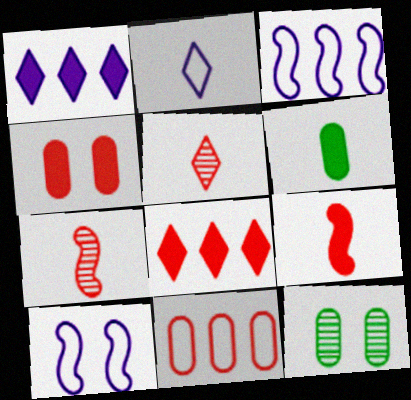[[2, 6, 7], 
[4, 8, 9]]